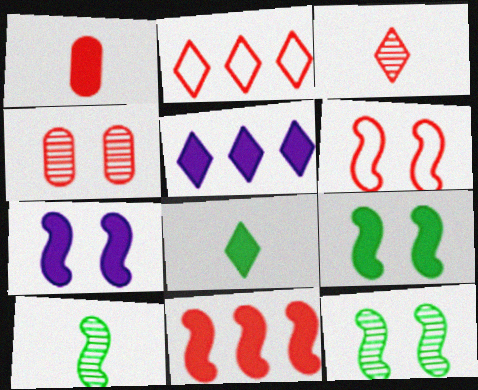[[1, 5, 9], 
[6, 7, 12]]